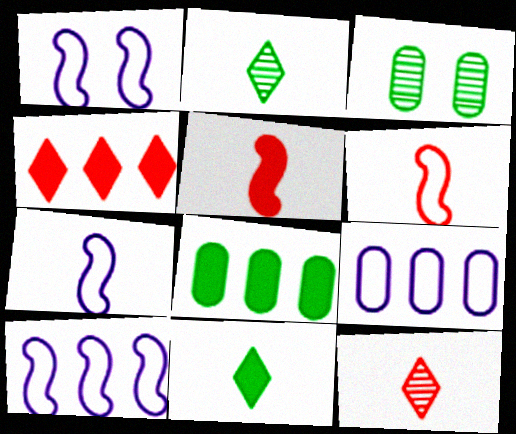[[1, 7, 10], 
[1, 8, 12], 
[3, 4, 7]]